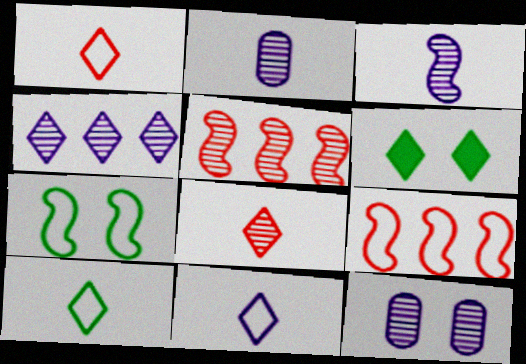[[1, 4, 6], 
[1, 10, 11], 
[2, 6, 9], 
[3, 4, 12]]